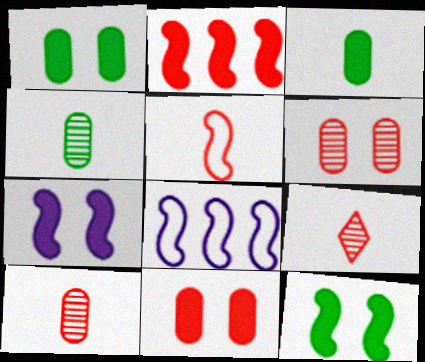[[1, 8, 9]]